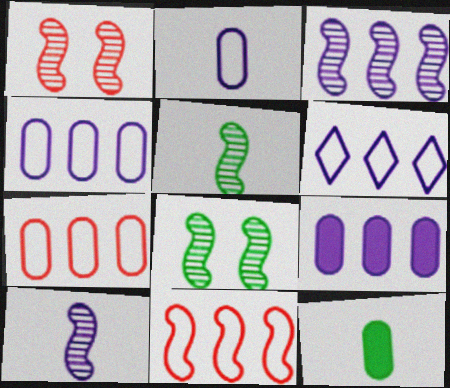[[1, 3, 5], 
[1, 6, 12], 
[3, 6, 9]]